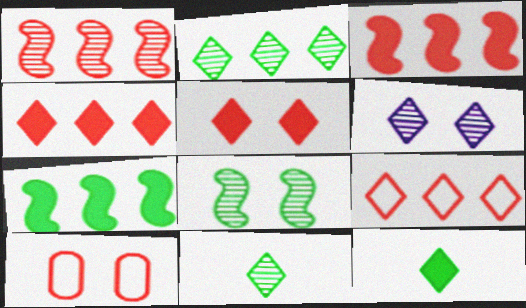[[6, 9, 12]]